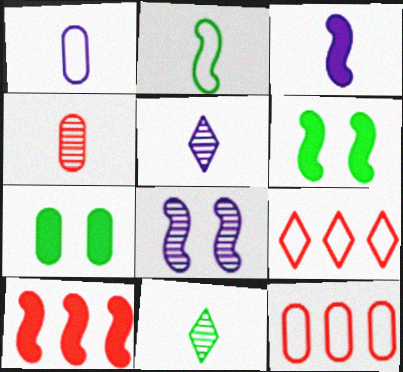[[1, 3, 5], 
[2, 8, 10], 
[3, 6, 10], 
[5, 6, 12]]